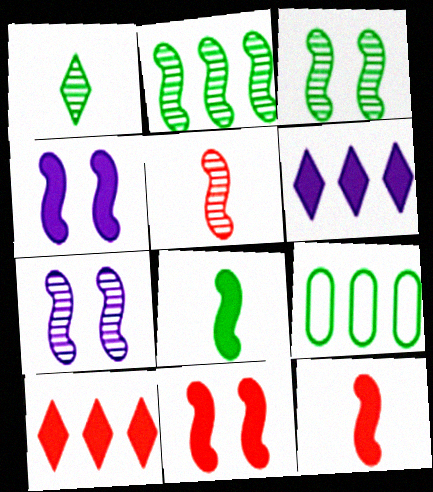[[2, 5, 7]]